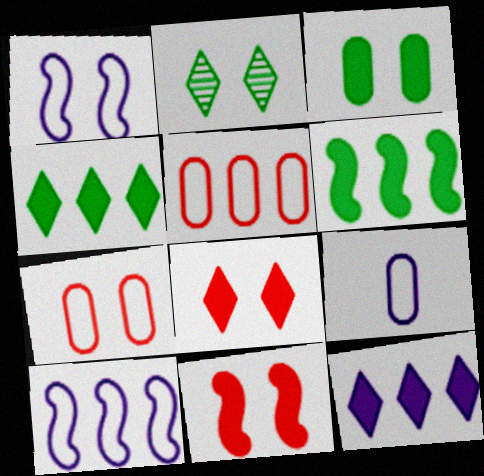[]